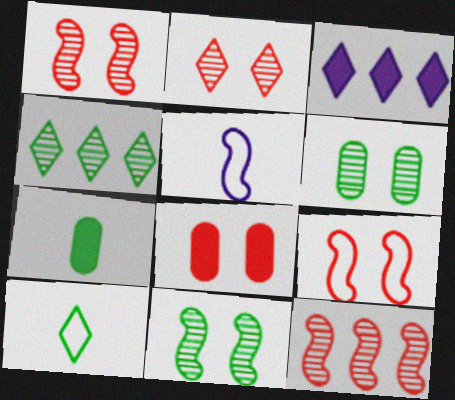[[2, 3, 10], 
[2, 8, 9], 
[4, 5, 8]]